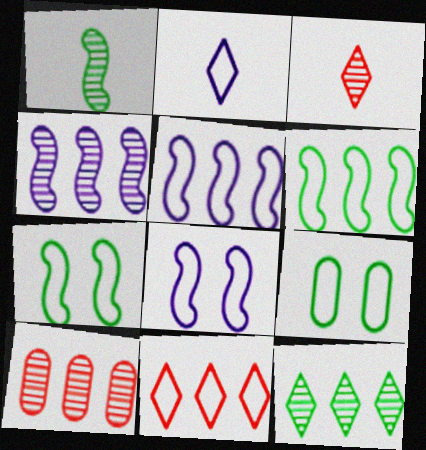[[4, 10, 12]]